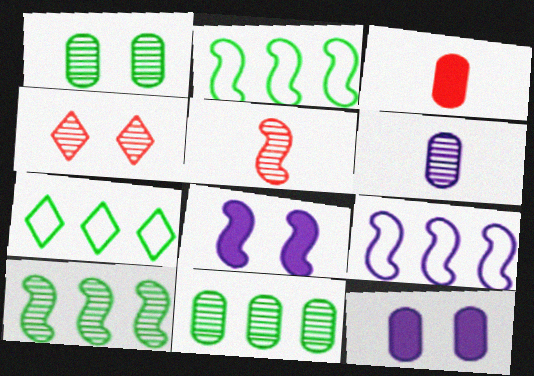[[2, 5, 8], 
[4, 6, 10], 
[5, 7, 12]]